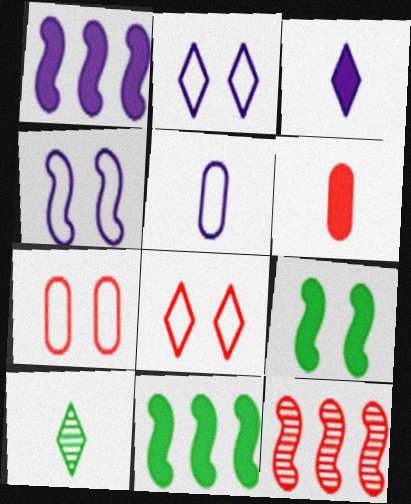[[1, 7, 10], 
[6, 8, 12]]